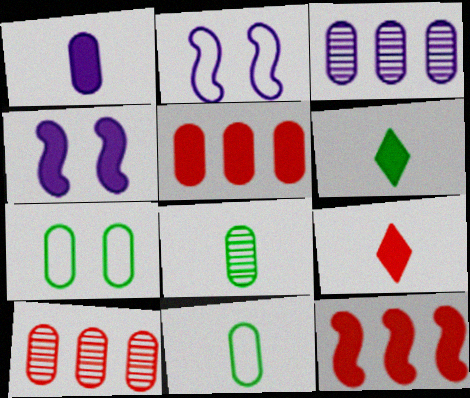[[1, 7, 10], 
[2, 6, 10], 
[4, 5, 6]]